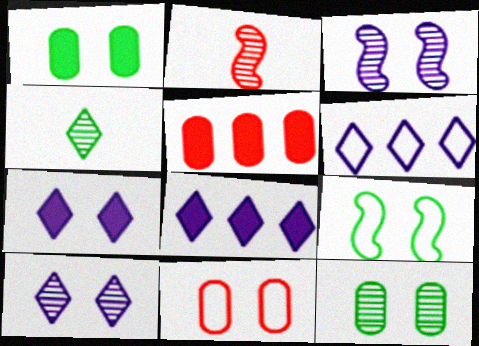[[1, 2, 6]]